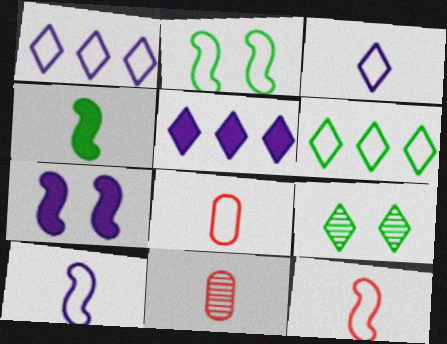[[1, 2, 8], 
[2, 5, 11], 
[3, 4, 11], 
[6, 7, 11]]